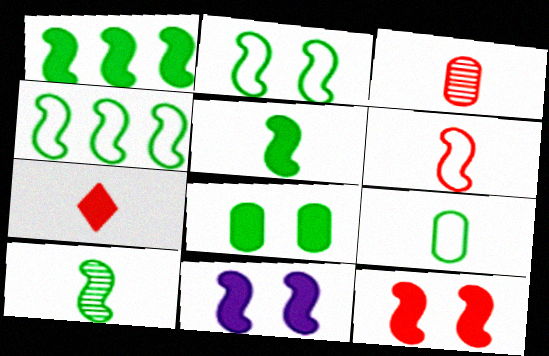[[1, 2, 10], 
[3, 6, 7]]